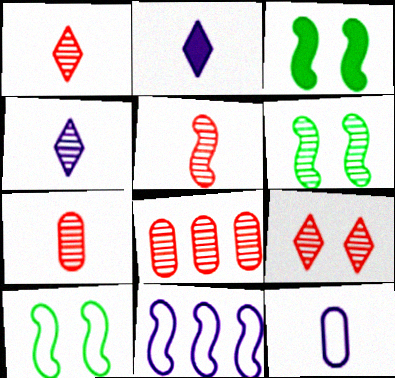[[1, 5, 7], 
[2, 8, 10], 
[3, 5, 11], 
[3, 6, 10], 
[4, 6, 8], 
[5, 8, 9]]